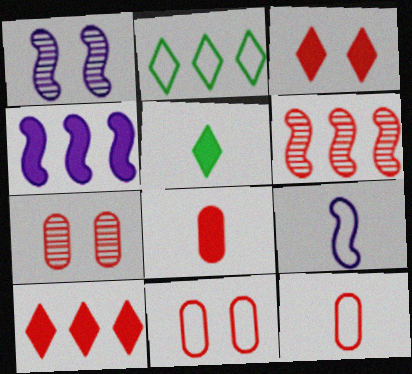[[1, 2, 8], 
[1, 4, 9], 
[2, 9, 11], 
[3, 6, 12]]